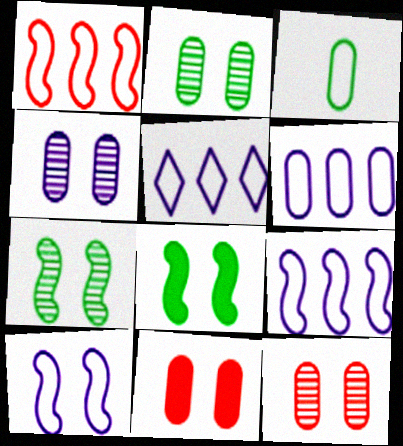[[2, 4, 12], 
[5, 6, 9]]